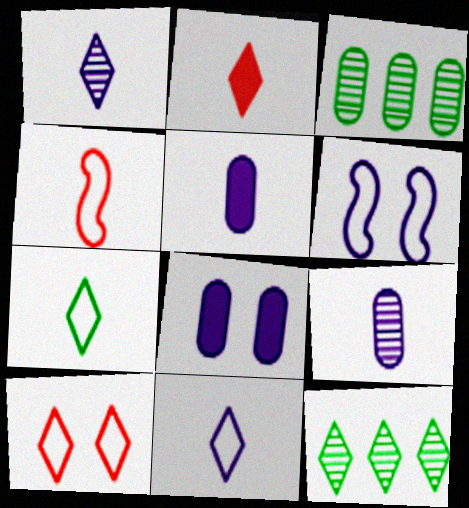[[1, 2, 7], 
[2, 3, 6], 
[4, 8, 12]]